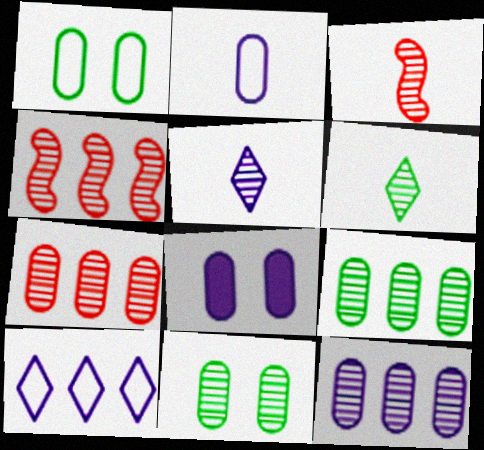[[2, 8, 12], 
[4, 5, 11], 
[7, 9, 12]]